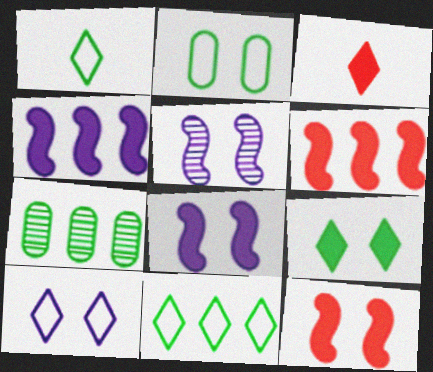[]